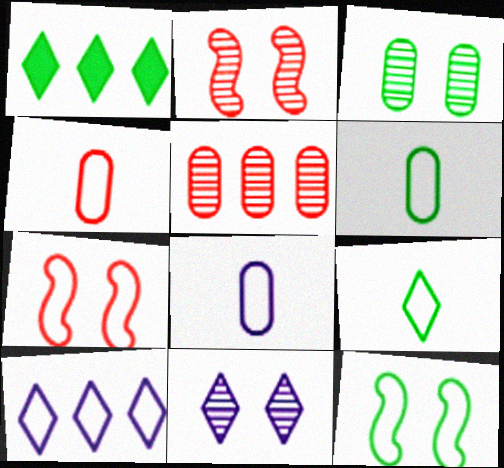[[1, 2, 8], 
[2, 3, 11], 
[4, 6, 8], 
[4, 10, 12], 
[6, 7, 10]]